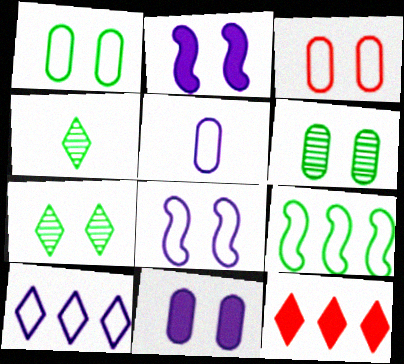[[2, 3, 7], 
[3, 6, 11], 
[5, 8, 10]]